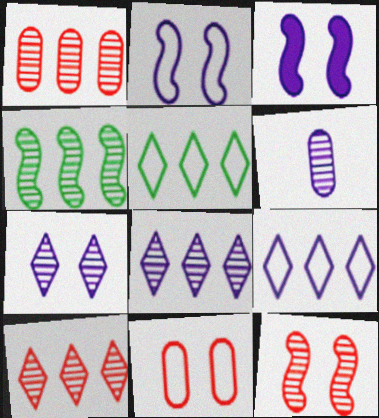[[1, 4, 8], 
[3, 6, 9]]